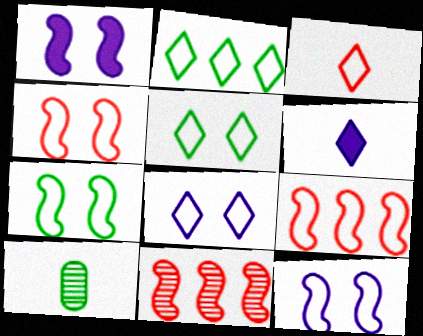[[2, 3, 8], 
[4, 7, 12]]